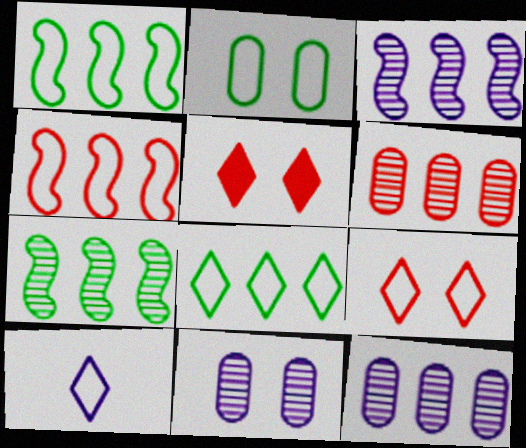[[2, 4, 10], 
[8, 9, 10]]